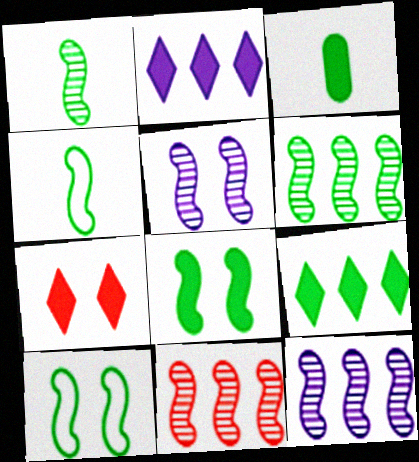[[1, 5, 11], 
[3, 8, 9], 
[4, 6, 8], 
[6, 11, 12]]